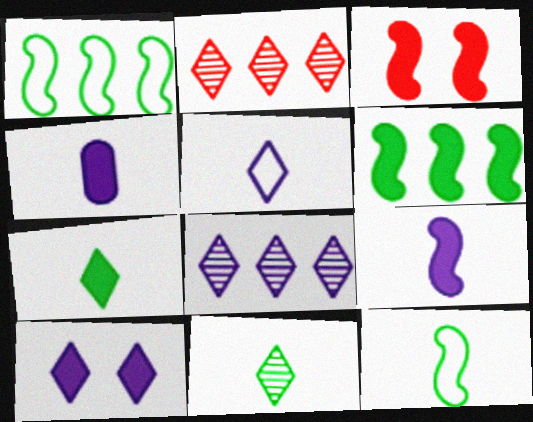[[3, 6, 9], 
[5, 8, 10]]